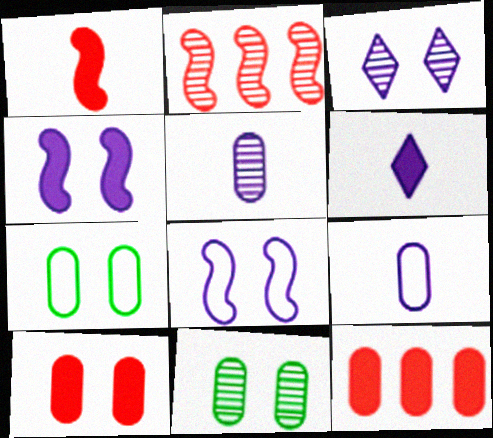[[2, 6, 7], 
[5, 7, 12], 
[9, 11, 12]]